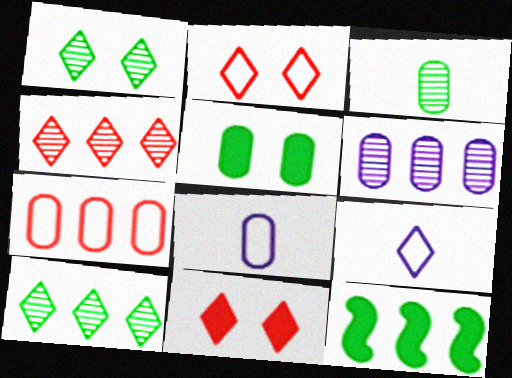[[9, 10, 11]]